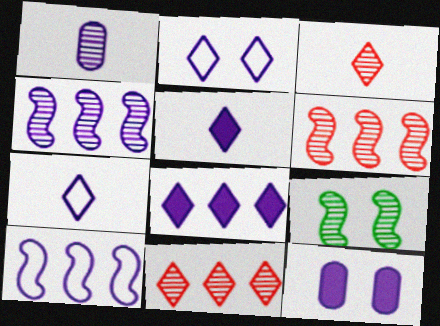[[1, 9, 11], 
[4, 7, 12]]